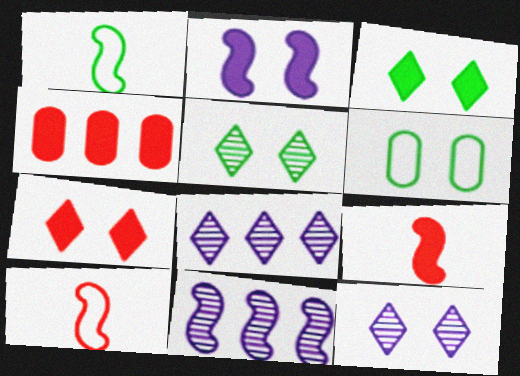[[1, 4, 12], 
[4, 7, 9], 
[6, 8, 9]]